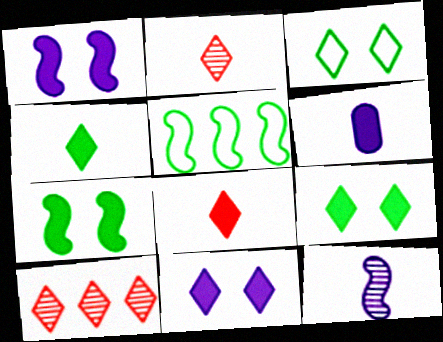[]